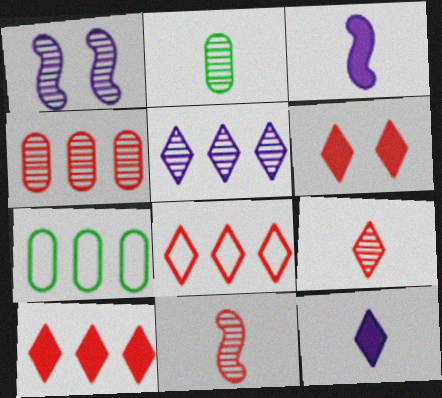[[6, 8, 9]]